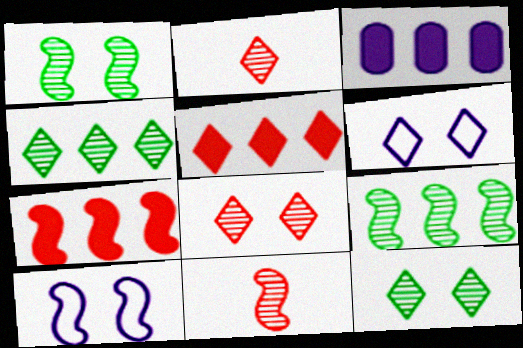[]